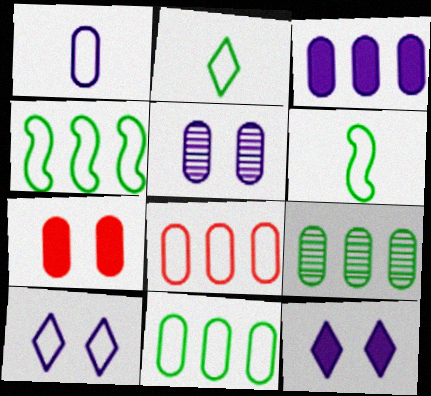[[1, 3, 5], 
[1, 7, 9], 
[3, 8, 9], 
[6, 8, 10]]